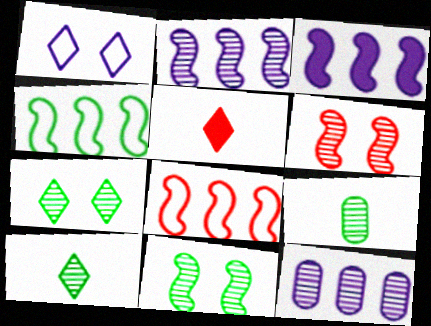[[6, 10, 12]]